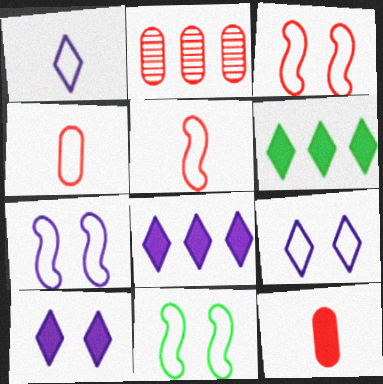[[3, 7, 11]]